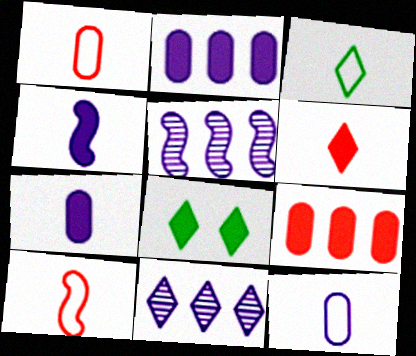[[1, 5, 8], 
[3, 10, 12], 
[4, 8, 9]]